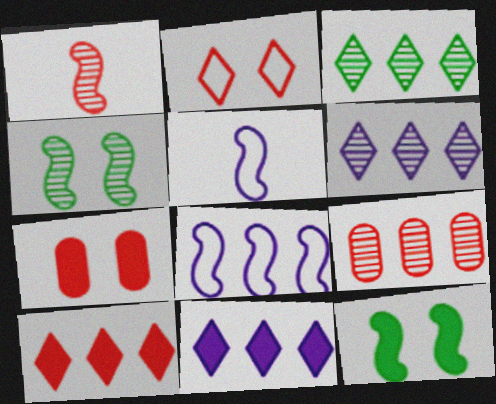[[1, 8, 12], 
[3, 5, 7]]